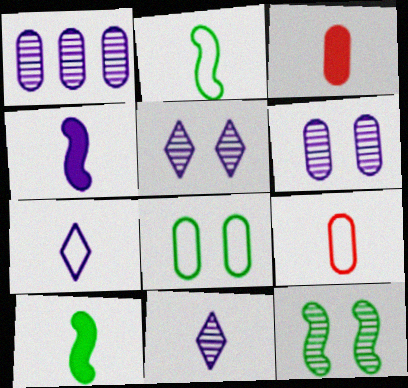[[1, 3, 8], 
[2, 3, 11], 
[2, 7, 9], 
[9, 10, 11]]